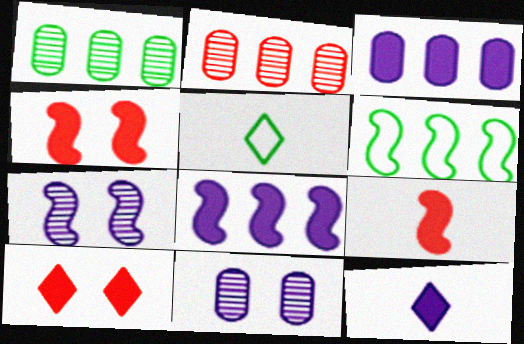[[6, 7, 9]]